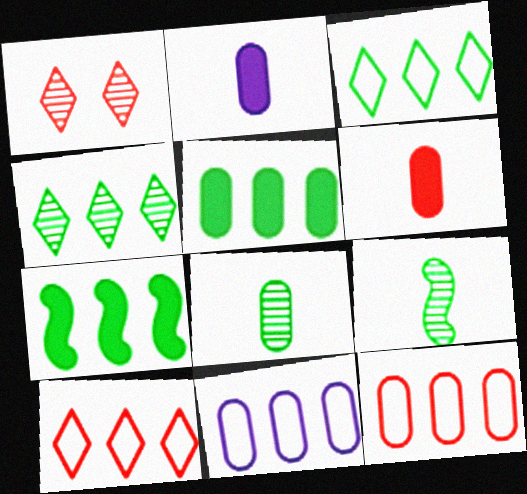[]